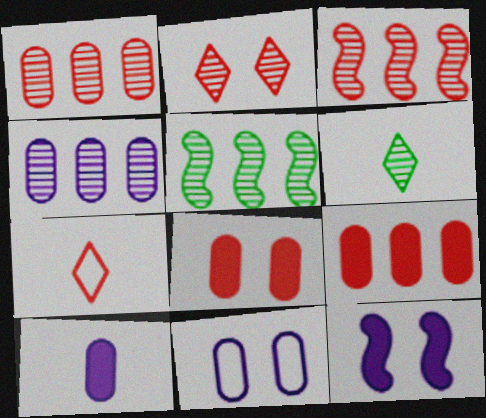[[3, 7, 8], 
[4, 10, 11]]